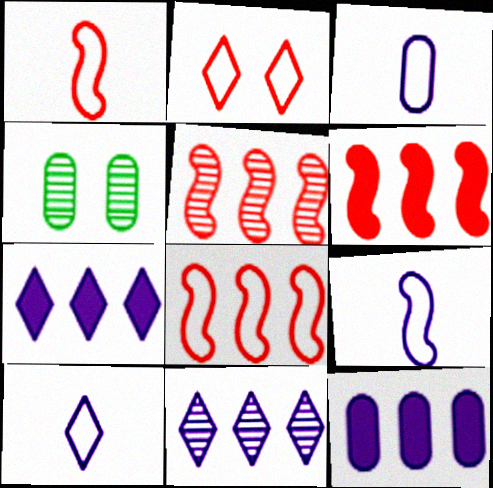[[1, 4, 7], 
[3, 9, 10], 
[4, 6, 10], 
[5, 6, 8]]